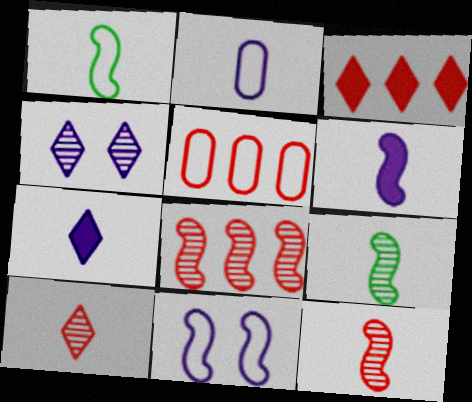[[1, 6, 12], 
[3, 5, 8]]